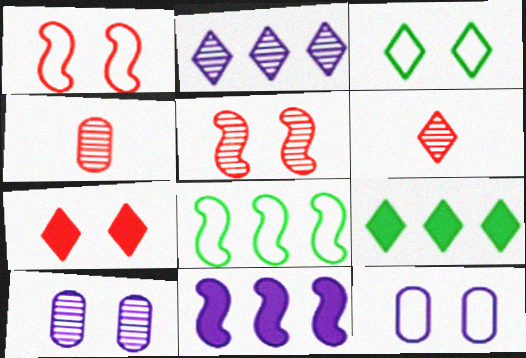[[1, 3, 12], 
[3, 4, 11]]